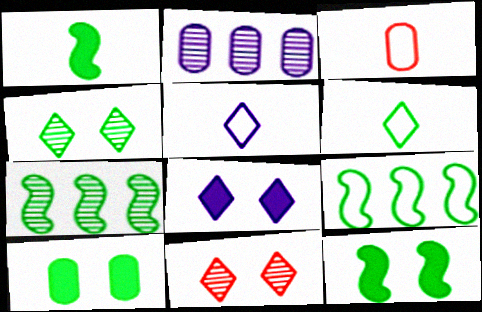[[2, 3, 10], 
[3, 7, 8], 
[6, 7, 10]]